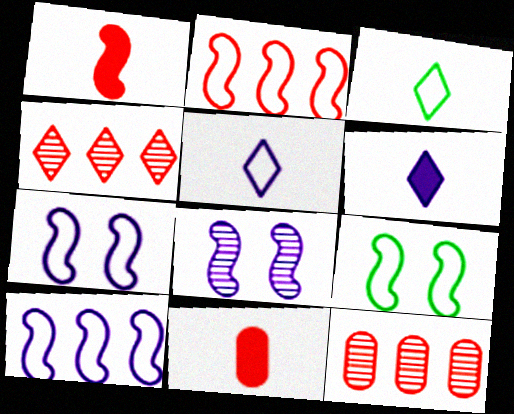[[6, 9, 12]]